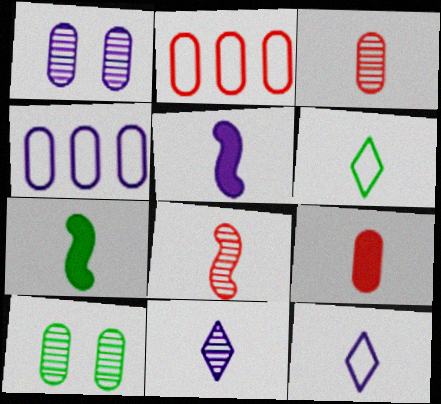[[3, 5, 6], 
[3, 7, 12], 
[4, 9, 10]]